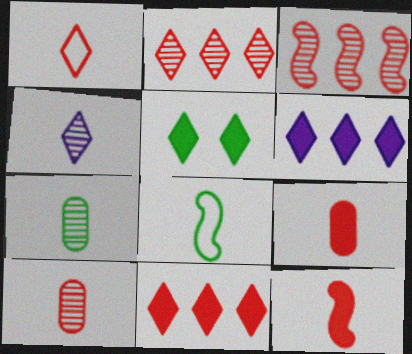[[1, 10, 12], 
[4, 8, 9]]